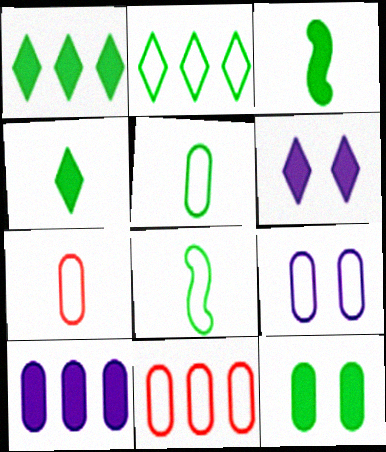[[1, 3, 12], 
[5, 9, 11]]